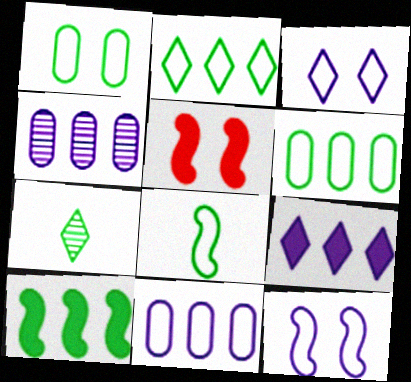[[1, 2, 8], 
[1, 7, 10], 
[5, 7, 11]]